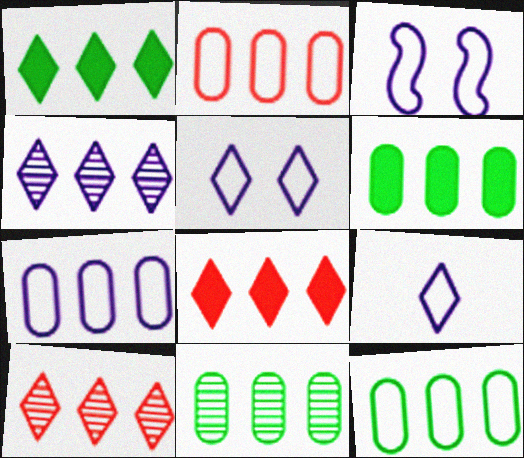[[2, 7, 12], 
[3, 7, 9], 
[6, 11, 12]]